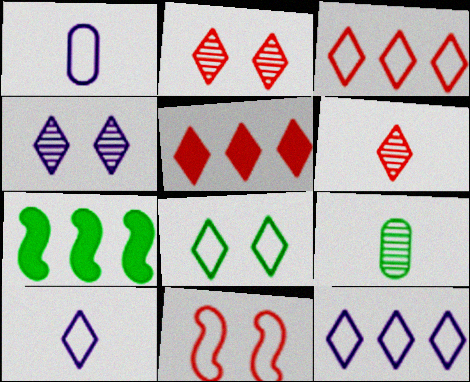[[1, 2, 7], 
[3, 8, 10], 
[7, 8, 9]]